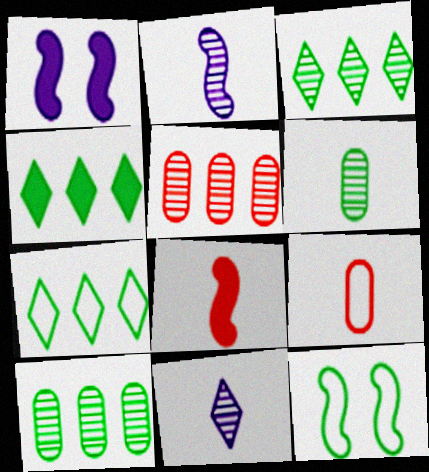[[1, 3, 9], 
[3, 4, 7], 
[4, 6, 12]]